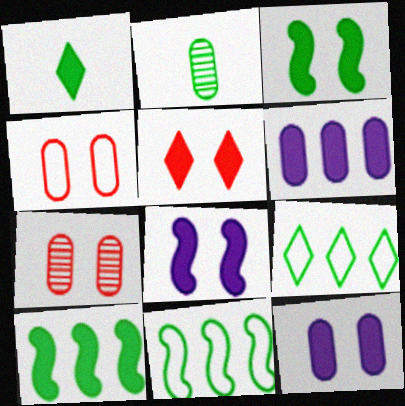[[2, 3, 9], 
[2, 4, 6], 
[3, 5, 12]]